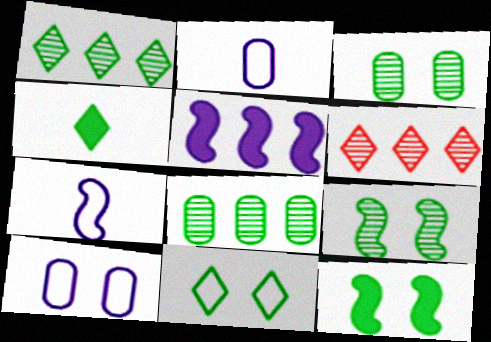[[1, 4, 11], 
[2, 6, 12], 
[3, 11, 12]]